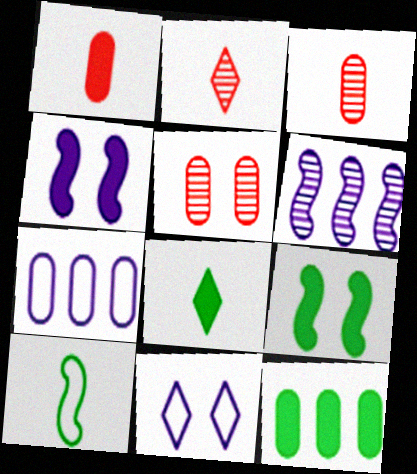[[2, 7, 9], 
[5, 9, 11], 
[8, 9, 12]]